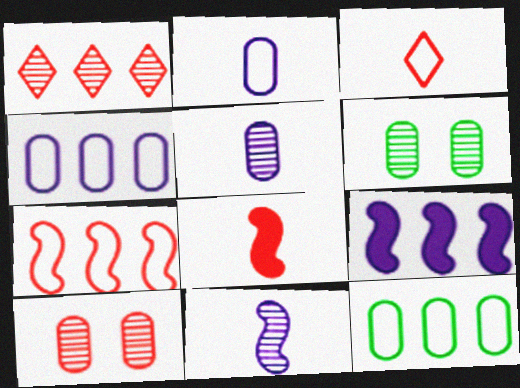[[1, 6, 11], 
[1, 9, 12], 
[3, 6, 9]]